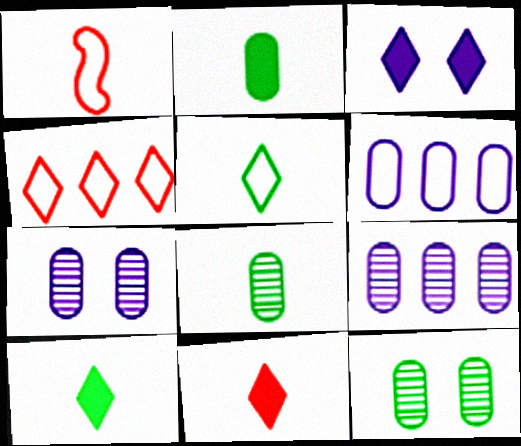[]